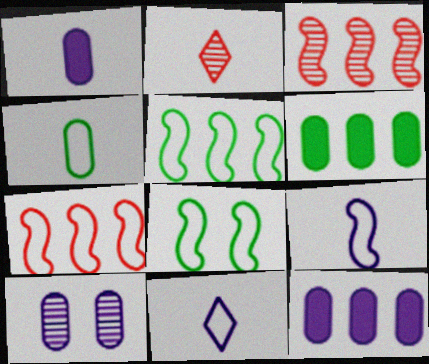[[2, 8, 12], 
[7, 8, 9]]